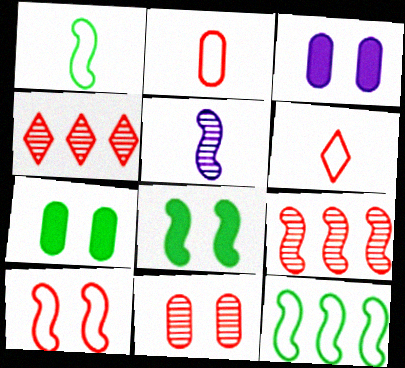[[1, 3, 4]]